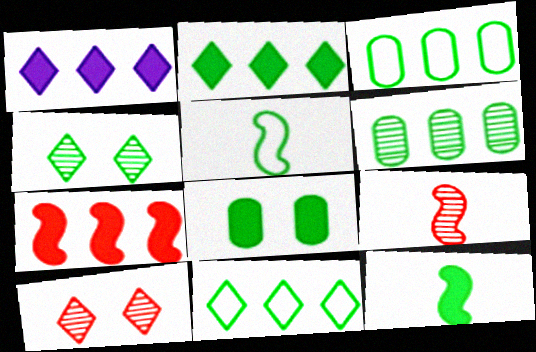[[2, 8, 12], 
[3, 4, 12]]